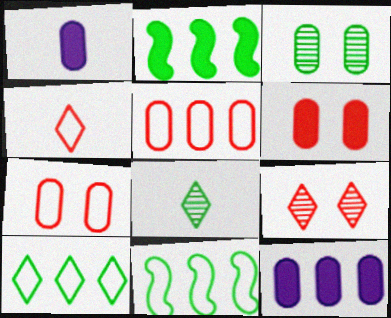[[1, 3, 5], 
[1, 9, 11]]